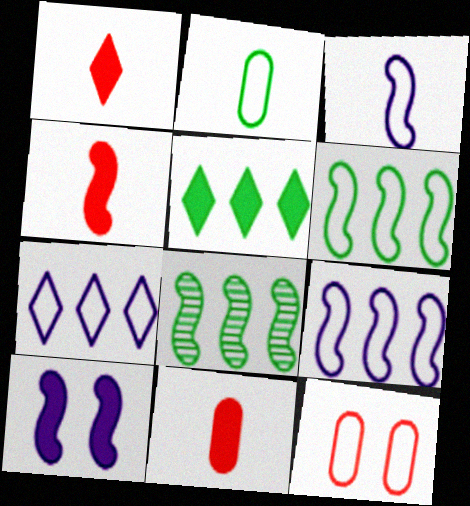[[1, 4, 11], 
[5, 10, 11]]